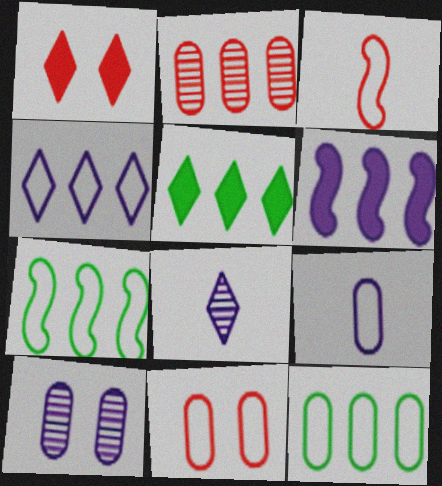[[1, 2, 3], 
[3, 5, 10], 
[9, 11, 12]]